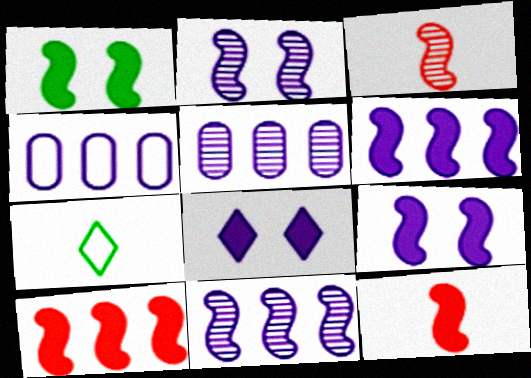[[1, 6, 12]]